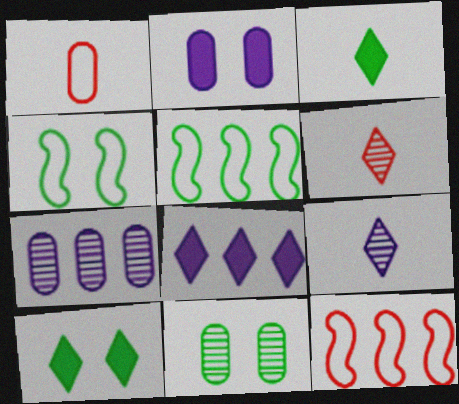[[2, 5, 6], 
[3, 5, 11], 
[4, 10, 11]]